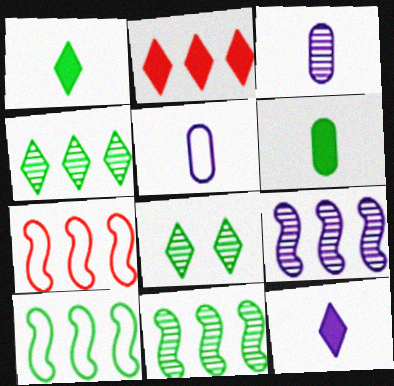[[6, 8, 10]]